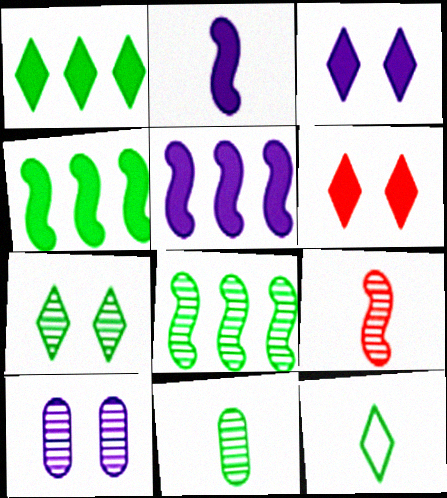[[1, 7, 12], 
[7, 8, 11]]